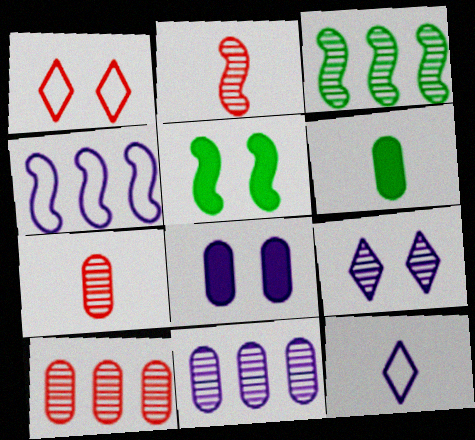[[2, 4, 5], 
[2, 6, 12], 
[3, 7, 9], 
[5, 10, 12]]